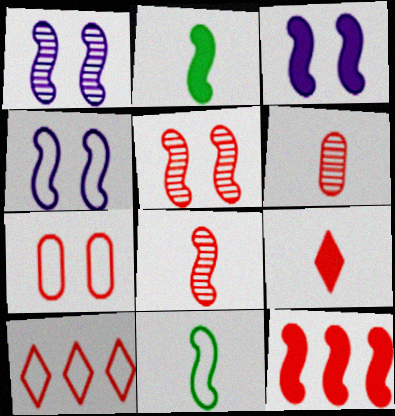[[1, 3, 4], 
[1, 11, 12], 
[2, 3, 12]]